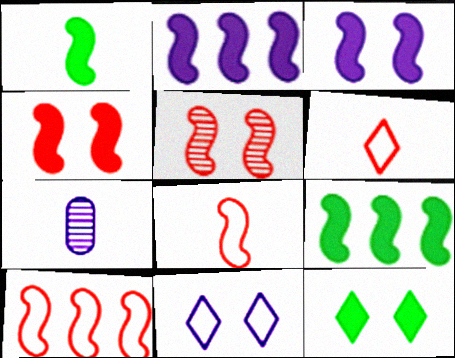[[1, 2, 4], 
[1, 6, 7], 
[2, 7, 11], 
[7, 10, 12]]